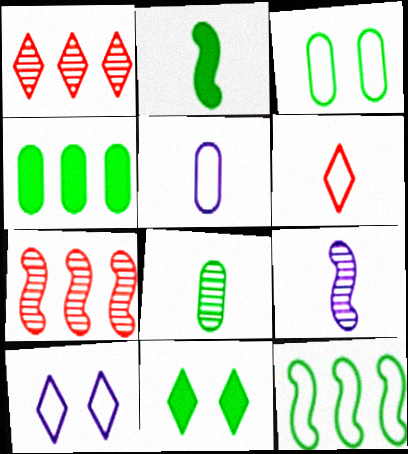[[2, 4, 11], 
[3, 4, 8], 
[5, 7, 11], 
[8, 11, 12]]